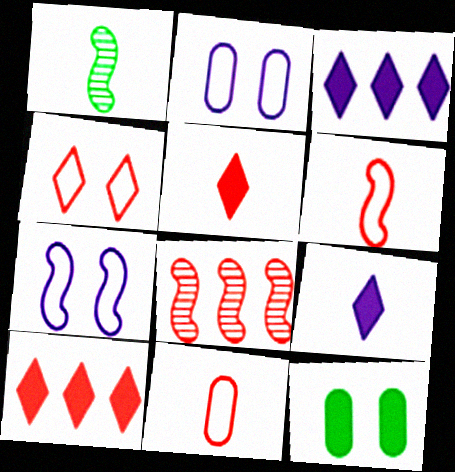[[1, 2, 10], 
[1, 9, 11]]